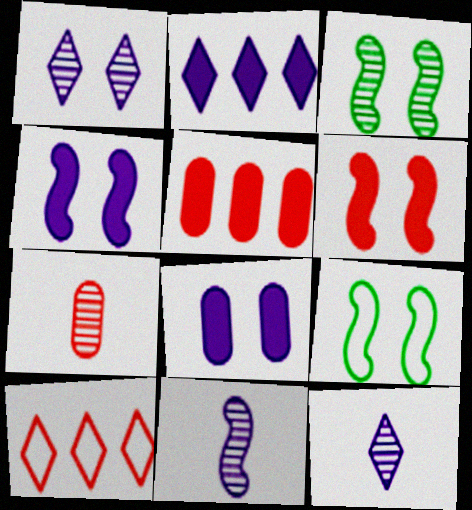[[2, 7, 9], 
[5, 9, 12], 
[6, 7, 10]]